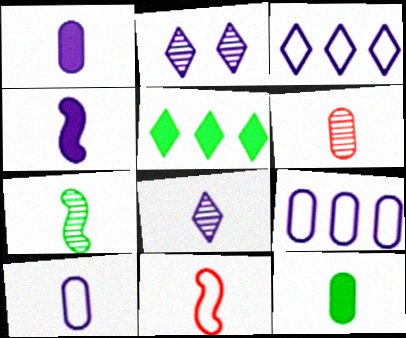[[2, 4, 9], 
[4, 7, 11], 
[4, 8, 10], 
[6, 7, 8], 
[6, 10, 12], 
[8, 11, 12]]